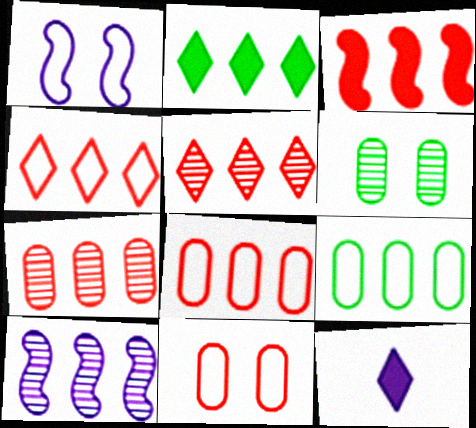[[2, 8, 10], 
[3, 4, 7], 
[3, 5, 8]]